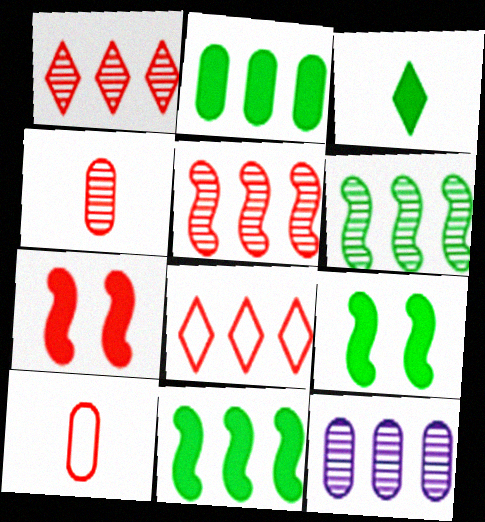[[1, 6, 12], 
[1, 7, 10], 
[2, 3, 9], 
[4, 7, 8], 
[8, 11, 12]]